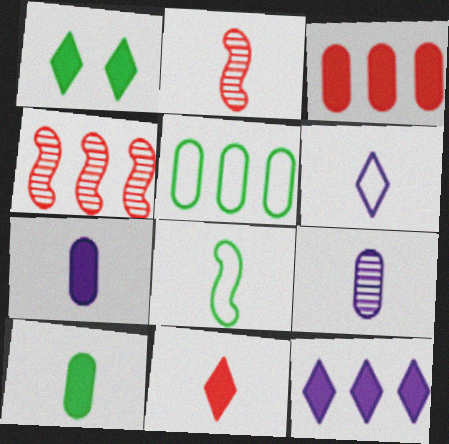[[1, 11, 12], 
[2, 6, 10], 
[4, 5, 12], 
[8, 9, 11]]